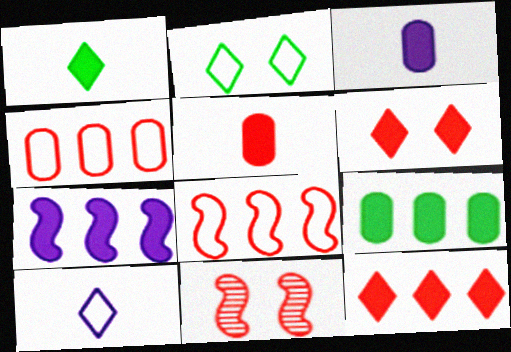[[7, 9, 12], 
[9, 10, 11]]